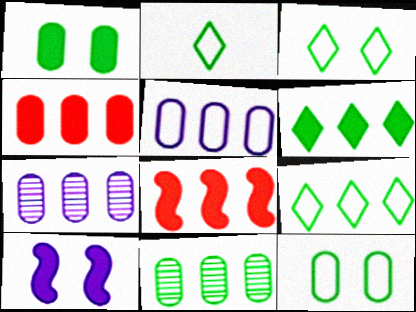[[2, 3, 9], 
[4, 5, 11], 
[7, 8, 9]]